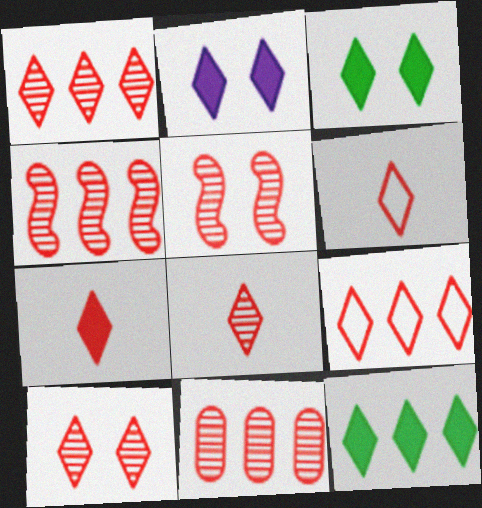[[1, 4, 11], 
[1, 8, 10], 
[2, 7, 12], 
[5, 8, 11], 
[6, 7, 8], 
[7, 9, 10]]